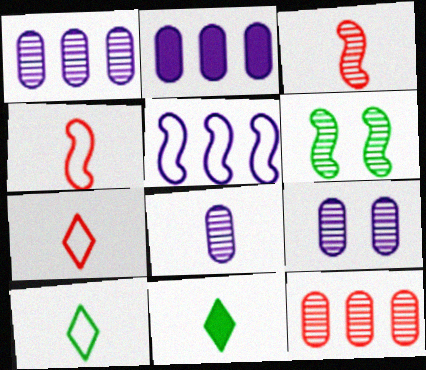[[1, 8, 9], 
[2, 6, 7], 
[4, 8, 11]]